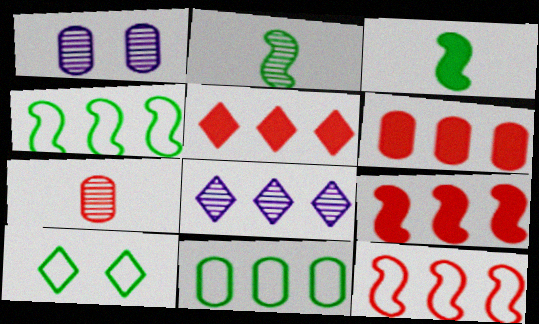[[4, 6, 8], 
[5, 6, 9], 
[8, 9, 11]]